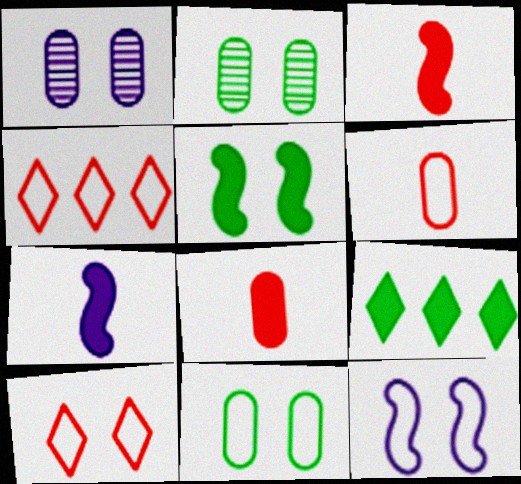[[1, 5, 10], 
[2, 4, 7], 
[10, 11, 12]]